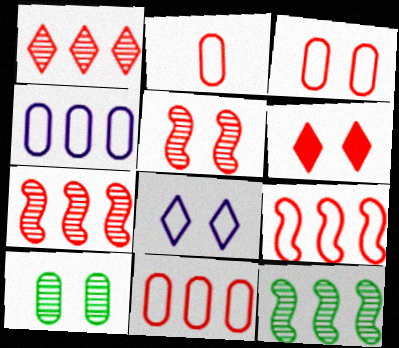[[2, 3, 11], 
[2, 6, 7], 
[3, 5, 6]]